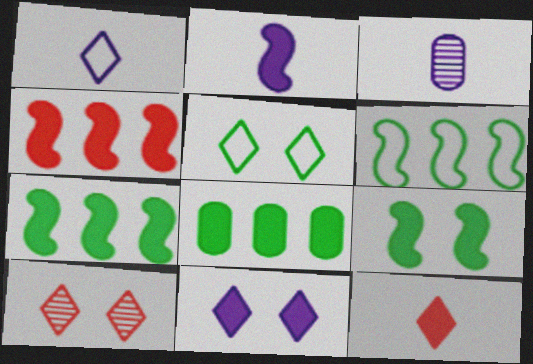[[1, 2, 3], 
[2, 4, 9], 
[3, 4, 5], 
[5, 10, 11]]